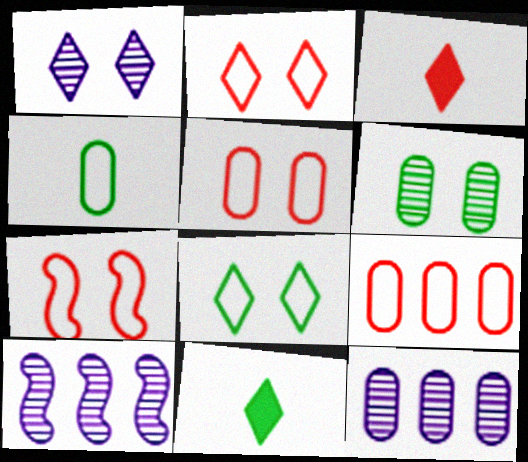[[2, 5, 7], 
[5, 10, 11], 
[7, 11, 12]]